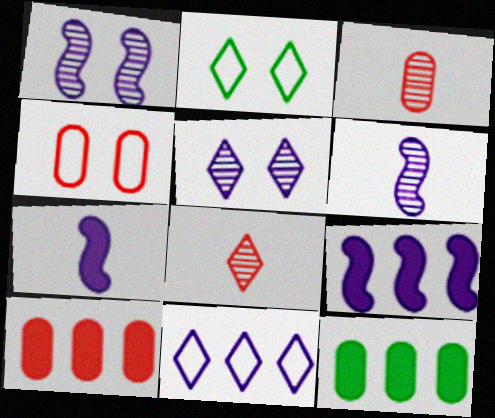[[2, 3, 9], 
[2, 6, 10], 
[3, 4, 10]]